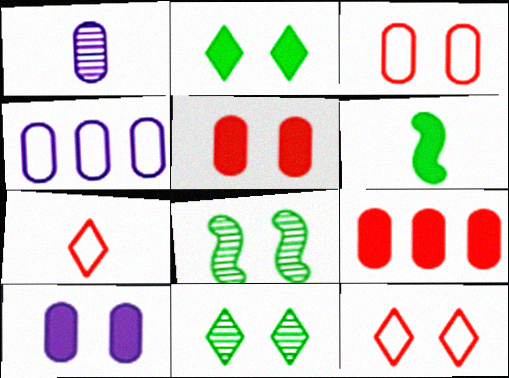[[1, 4, 10], 
[1, 6, 7], 
[8, 10, 12]]